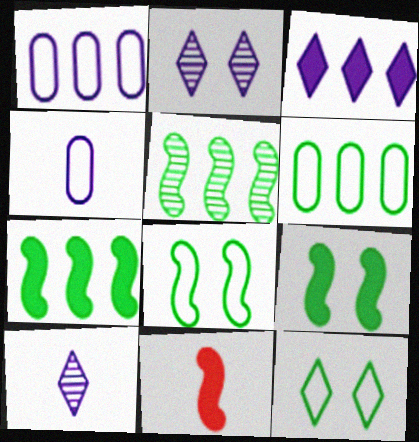[[2, 6, 11]]